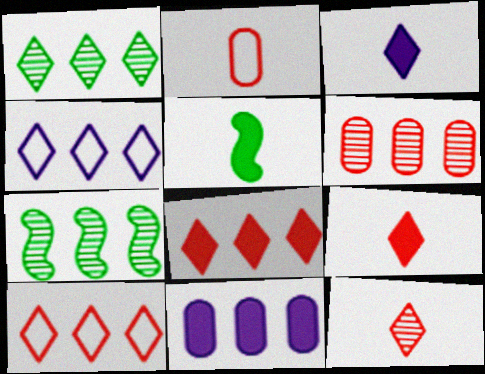[[1, 4, 8], 
[7, 10, 11]]